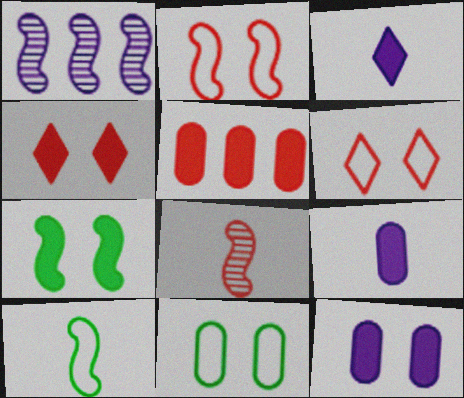[[3, 5, 7], 
[4, 7, 12], 
[5, 6, 8]]